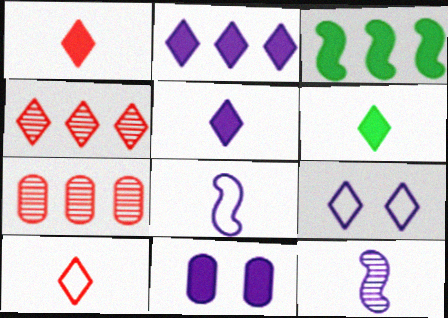[[1, 3, 11], 
[1, 5, 6], 
[4, 6, 9]]